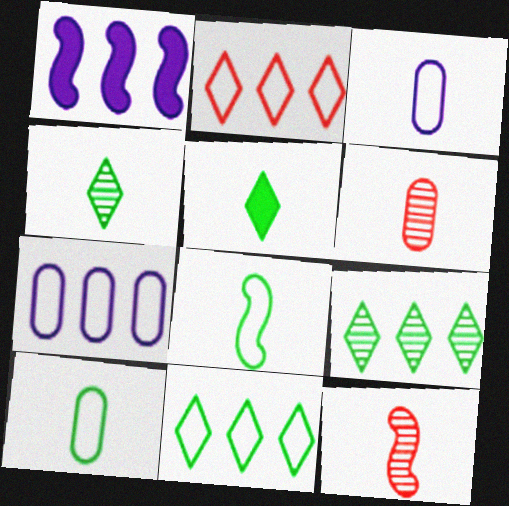[[3, 5, 12]]